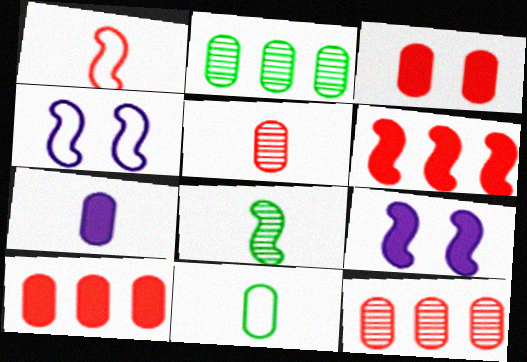[[4, 6, 8], 
[5, 7, 11]]